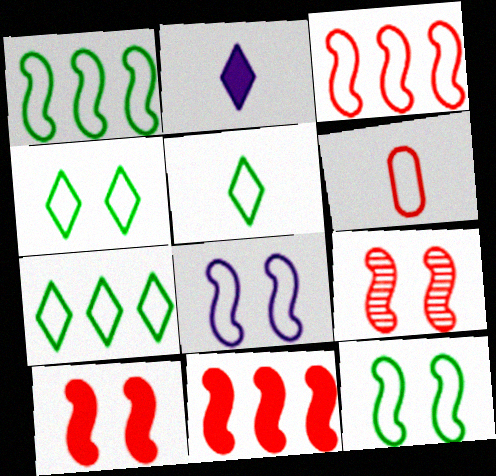[[4, 5, 7], 
[6, 7, 8]]